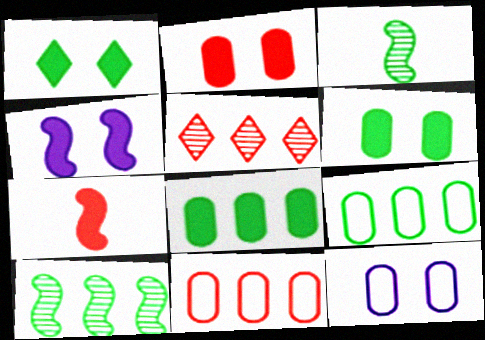[[1, 2, 4], 
[1, 3, 9]]